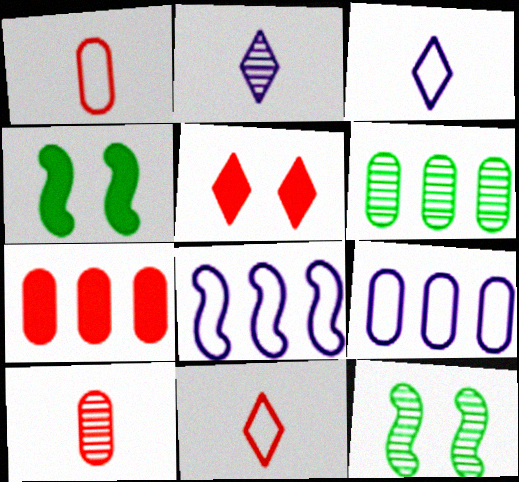[[3, 7, 12], 
[6, 7, 9]]